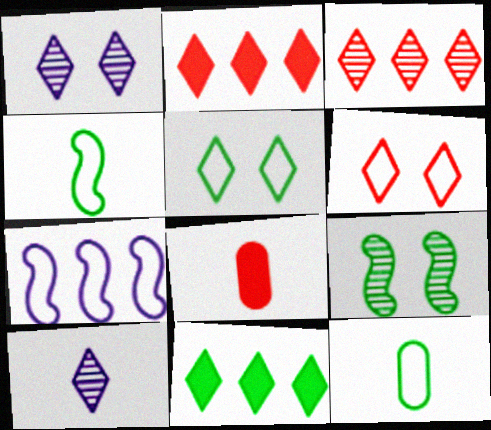[[2, 5, 10], 
[4, 8, 10], 
[6, 7, 12], 
[6, 10, 11], 
[9, 11, 12]]